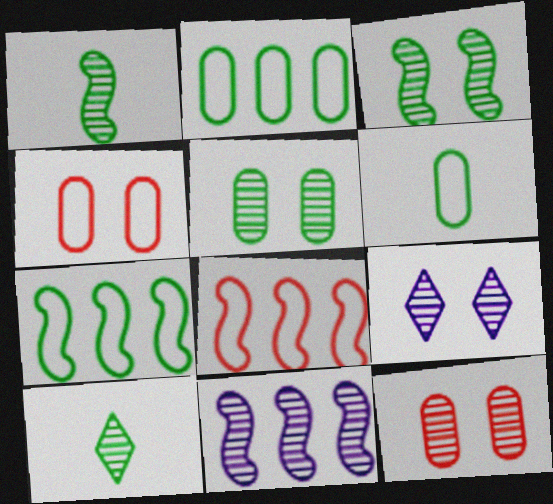[[3, 9, 12], 
[10, 11, 12]]